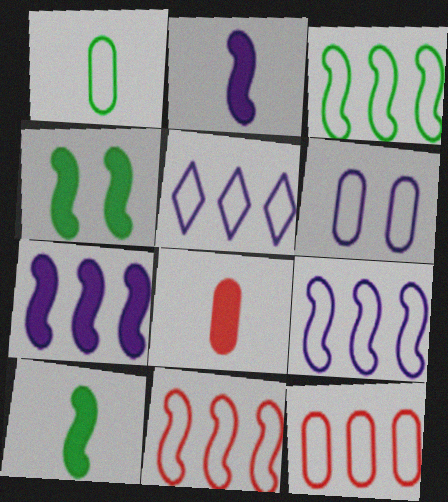[[1, 6, 12], 
[3, 5, 12], 
[3, 9, 11]]